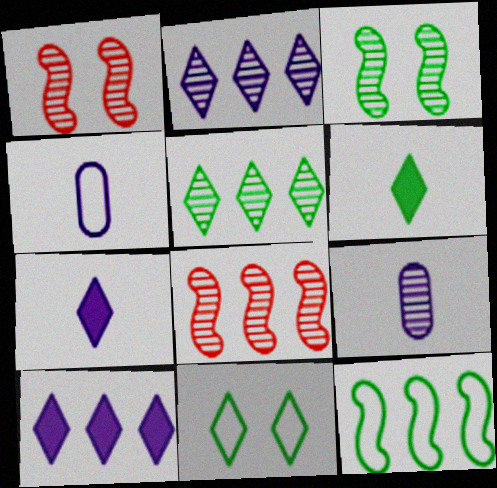[[1, 5, 9], 
[5, 6, 11]]